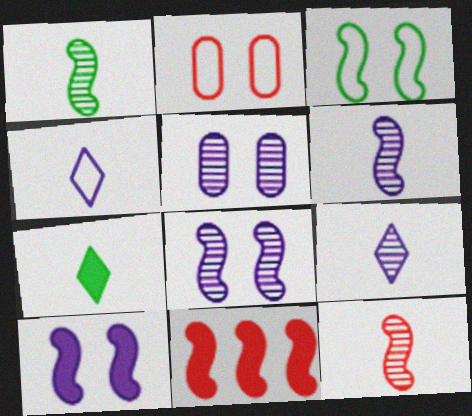[[1, 6, 12], 
[3, 6, 11]]